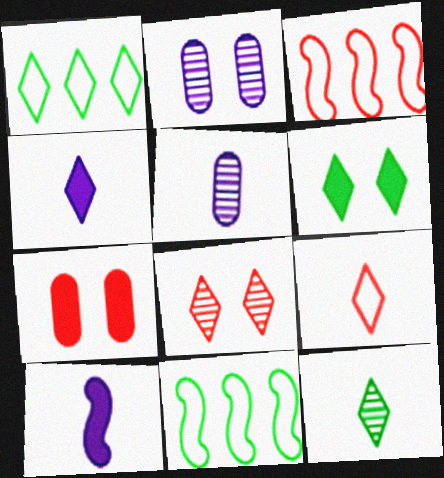[[1, 4, 8], 
[1, 6, 12], 
[3, 5, 6], 
[4, 9, 12]]